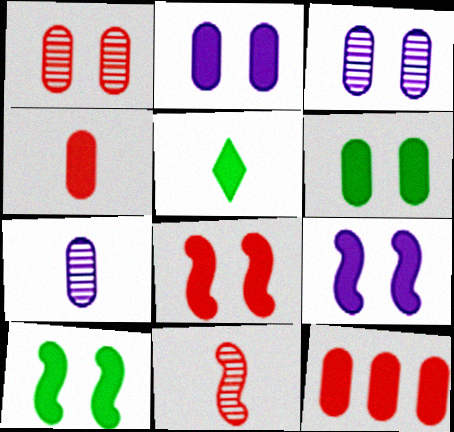[[5, 9, 12], 
[8, 9, 10]]